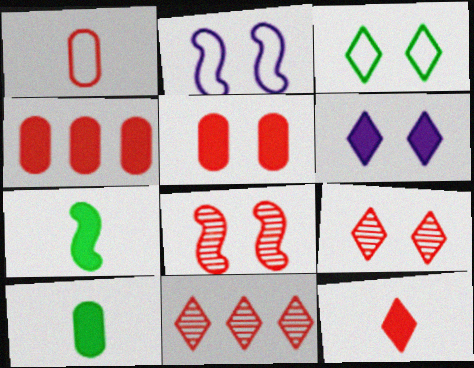[[2, 10, 11], 
[3, 6, 9], 
[4, 6, 7]]